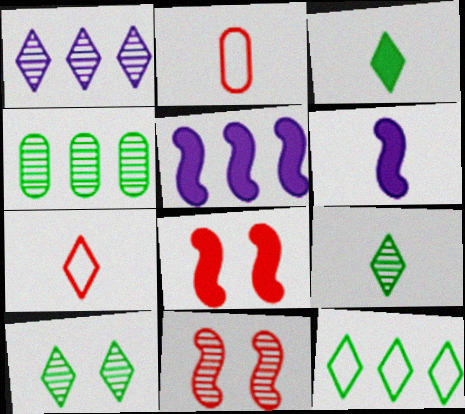[[2, 5, 10], 
[2, 6, 9], 
[3, 10, 12]]